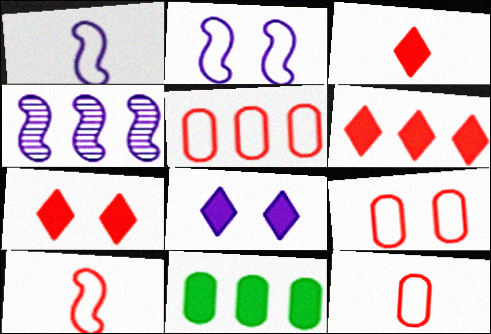[[3, 6, 7], 
[5, 9, 12]]